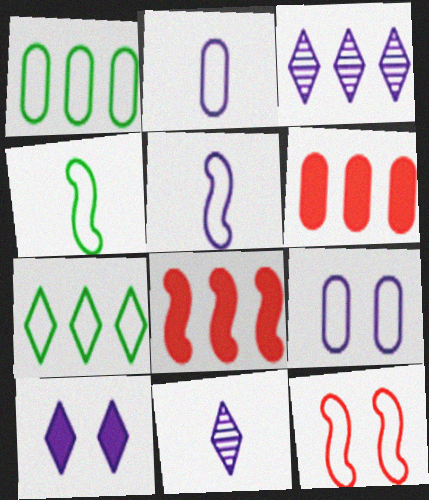[[1, 3, 8], 
[2, 7, 12]]